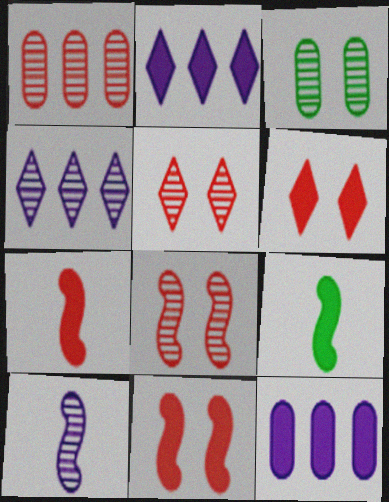[[6, 9, 12]]